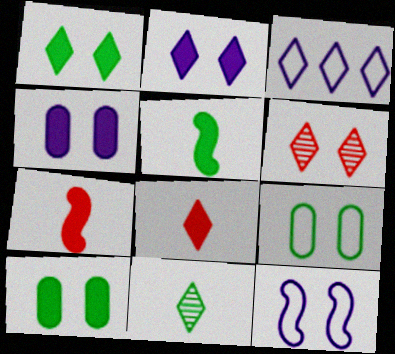[[6, 10, 12]]